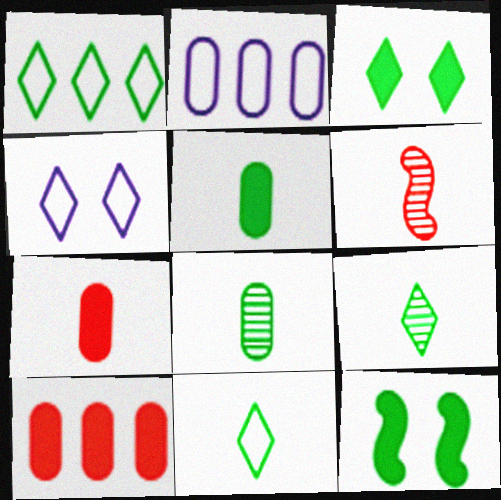[[1, 3, 9], 
[1, 8, 12], 
[2, 3, 6]]